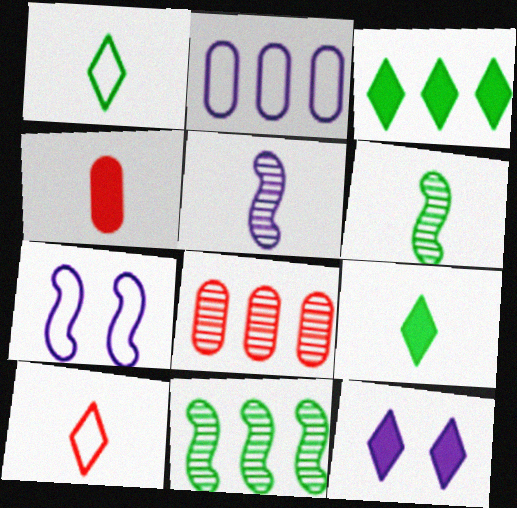[[1, 4, 5], 
[2, 5, 12], 
[7, 8, 9]]